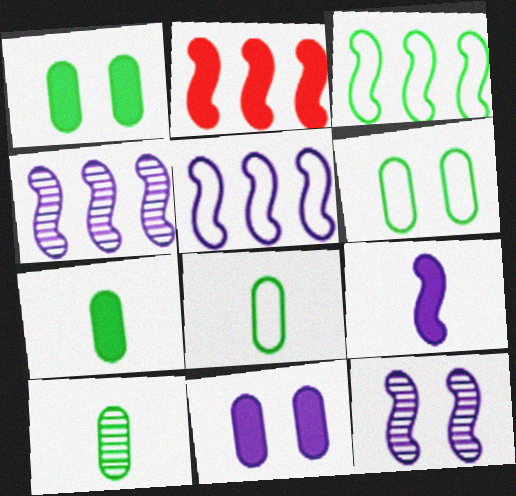[[2, 3, 4], 
[5, 9, 12], 
[7, 8, 10]]